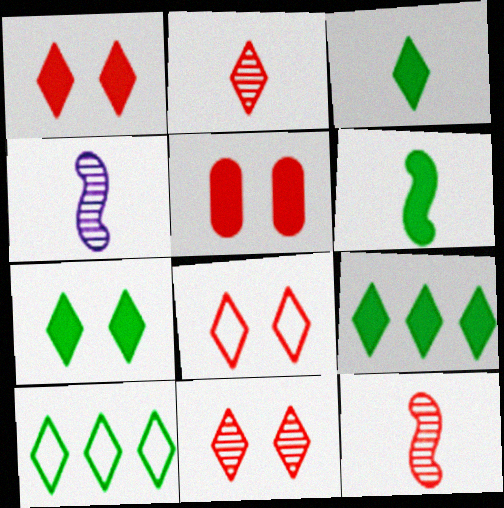[[1, 8, 11], 
[3, 7, 9], 
[4, 5, 10]]